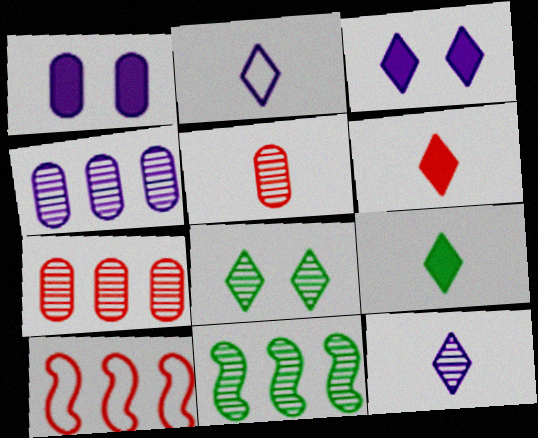[]